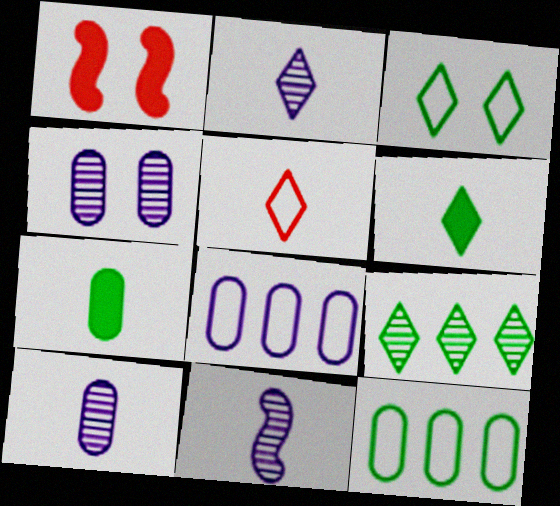[[1, 2, 12], 
[1, 3, 4], 
[2, 5, 6], 
[2, 10, 11], 
[3, 6, 9], 
[5, 7, 11]]